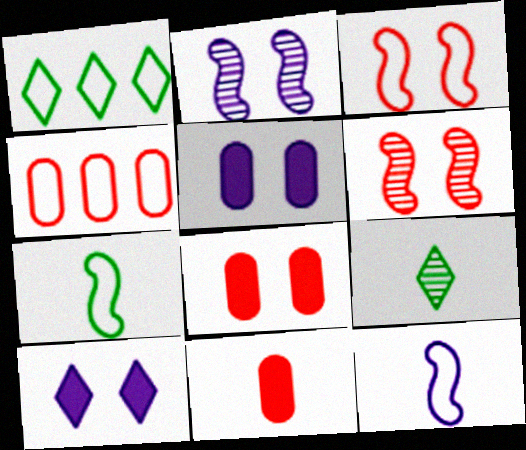[[1, 2, 11], 
[9, 11, 12]]